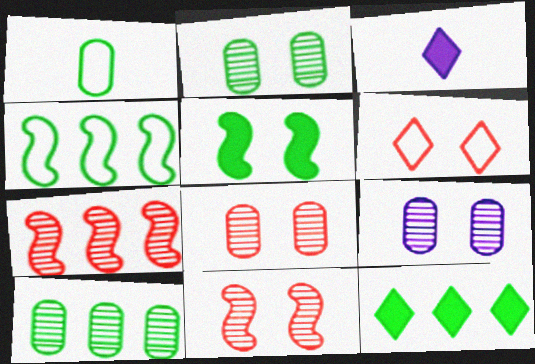[[2, 8, 9], 
[3, 4, 8], 
[4, 10, 12], 
[5, 6, 9]]